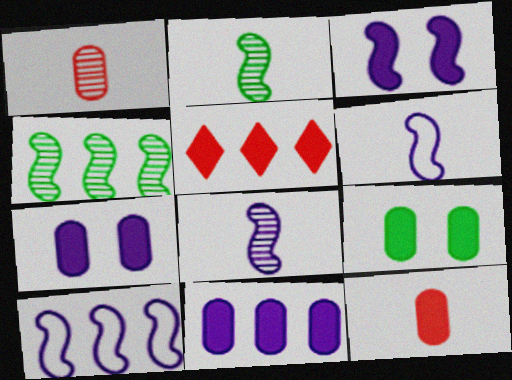[[3, 8, 10], 
[9, 11, 12]]